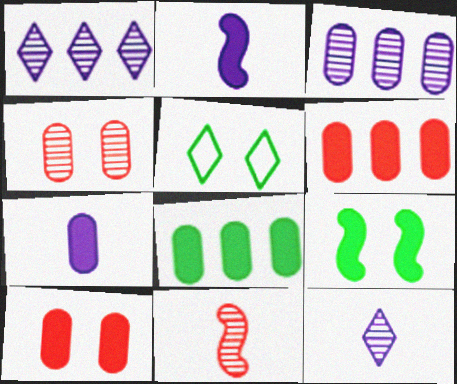[[7, 8, 10]]